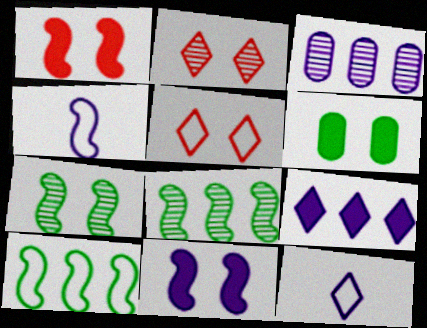[[1, 4, 8], 
[3, 11, 12]]